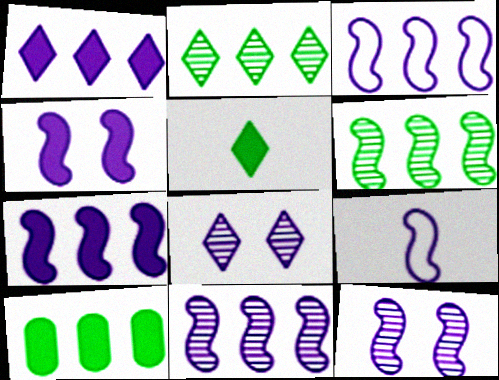[[3, 7, 11], 
[4, 9, 11], 
[7, 9, 12]]